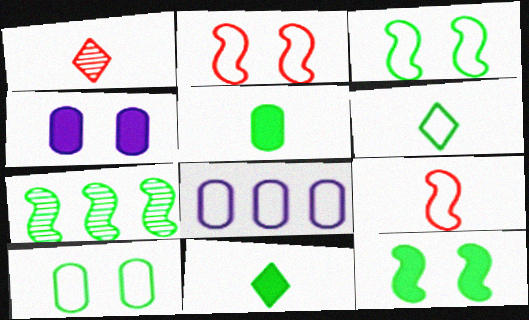[[1, 8, 12], 
[2, 6, 8], 
[7, 10, 11]]